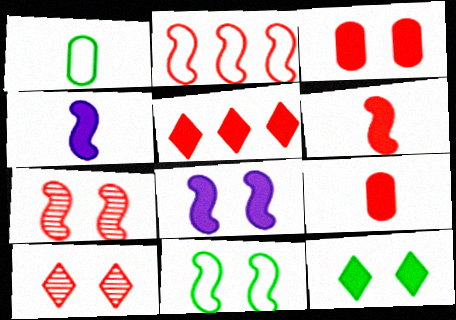[[2, 6, 7], 
[2, 9, 10], 
[3, 5, 6], 
[3, 8, 12], 
[7, 8, 11]]